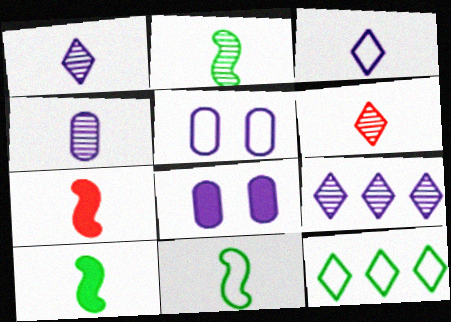[[2, 4, 6], 
[2, 10, 11]]